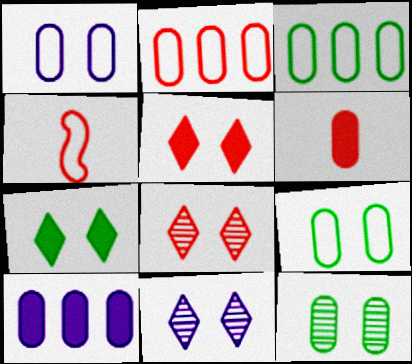[]